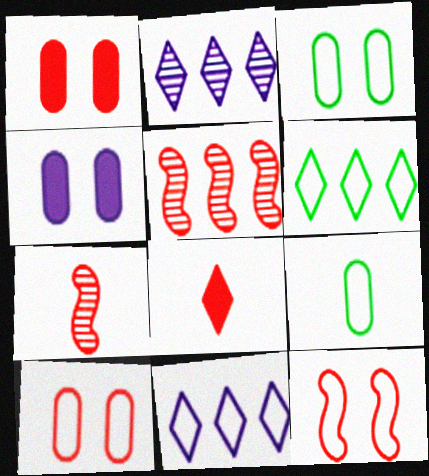[[4, 6, 7], 
[5, 8, 10], 
[9, 11, 12]]